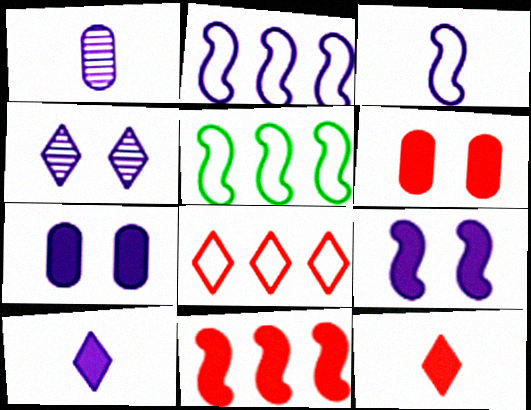[[1, 3, 10], 
[6, 11, 12]]